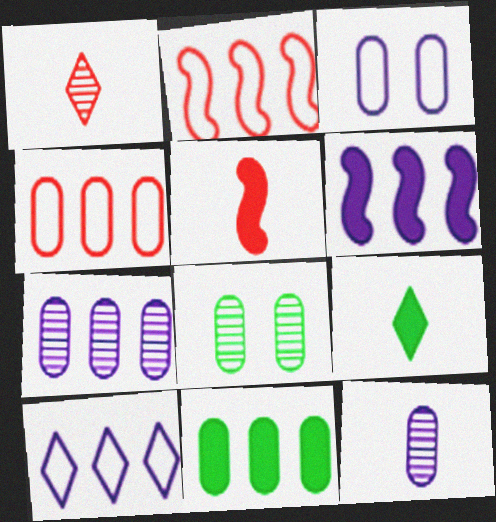[[4, 7, 11], 
[5, 8, 10], 
[6, 7, 10]]